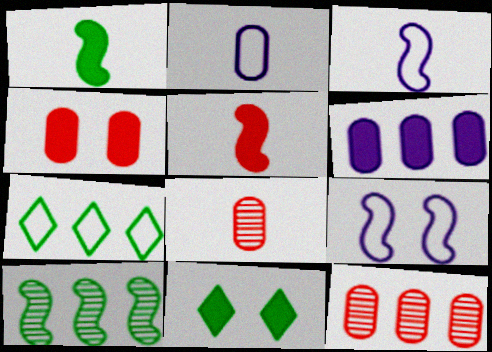[[3, 11, 12], 
[5, 6, 11], 
[5, 9, 10]]